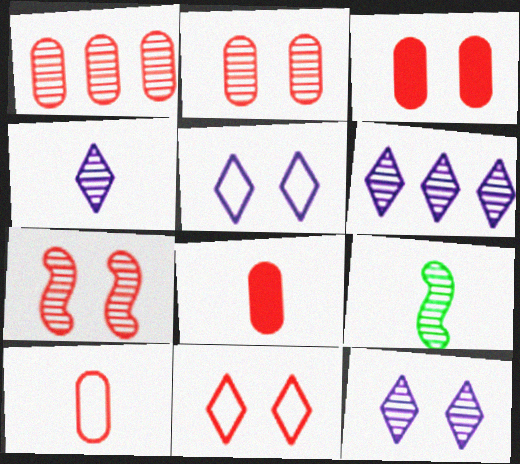[[1, 3, 10], 
[1, 9, 12], 
[2, 6, 9], 
[3, 7, 11], 
[4, 6, 12]]